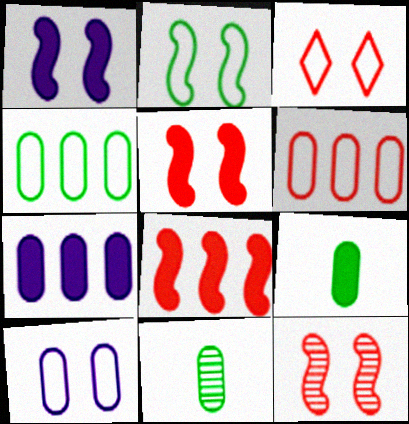[[1, 2, 12], 
[2, 3, 10]]